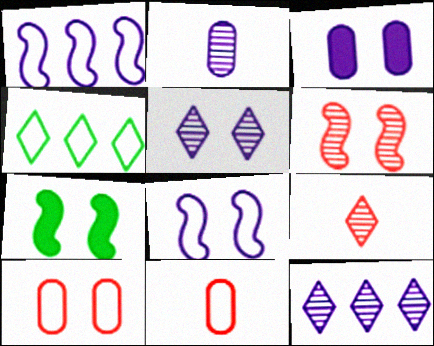[[3, 5, 8], 
[4, 8, 11], 
[5, 7, 10], 
[6, 7, 8], 
[7, 11, 12]]